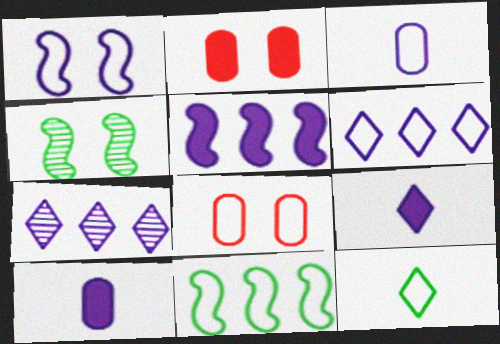[[1, 3, 6], 
[1, 7, 10]]